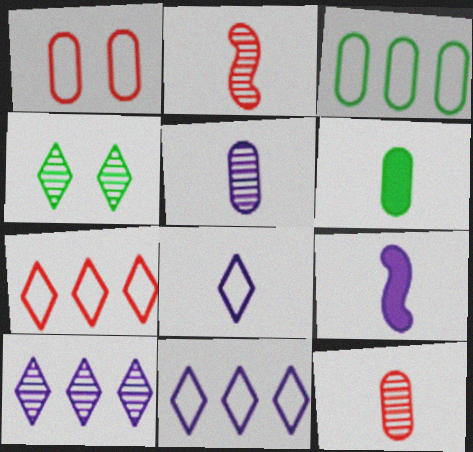[[2, 6, 8], 
[5, 8, 9]]